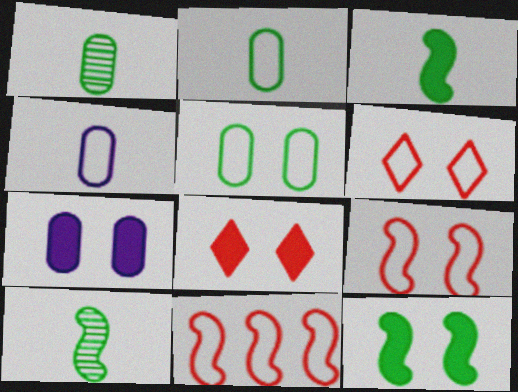[[7, 8, 12]]